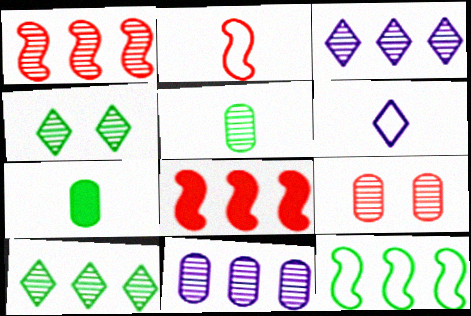[[1, 10, 11], 
[4, 7, 12], 
[5, 9, 11]]